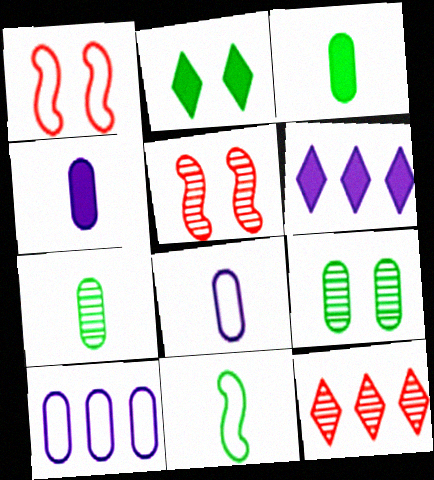[[1, 6, 7]]